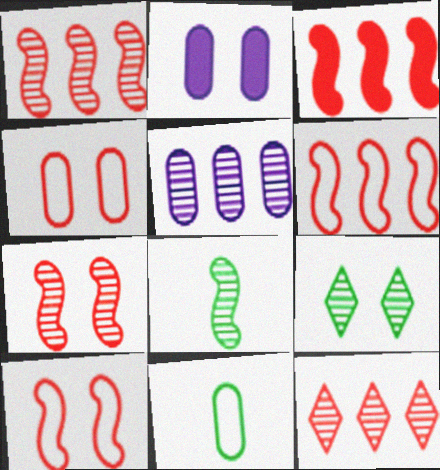[[1, 3, 6], 
[2, 9, 10]]